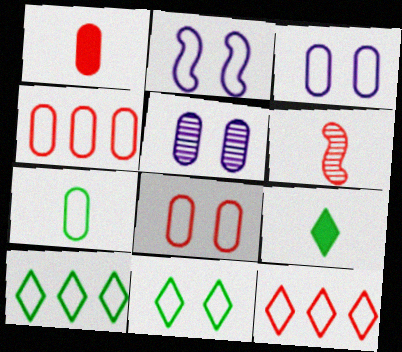[[2, 7, 12], 
[2, 8, 11], 
[3, 4, 7]]